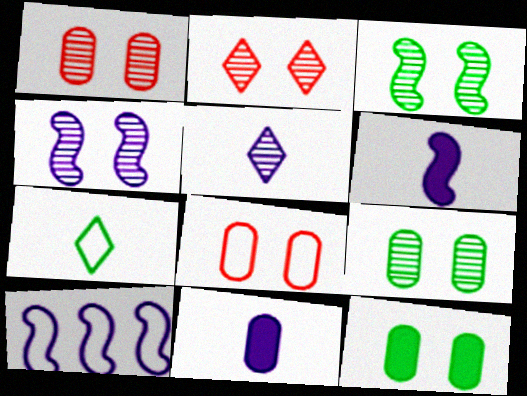[[2, 4, 9], 
[4, 6, 10], 
[7, 8, 10]]